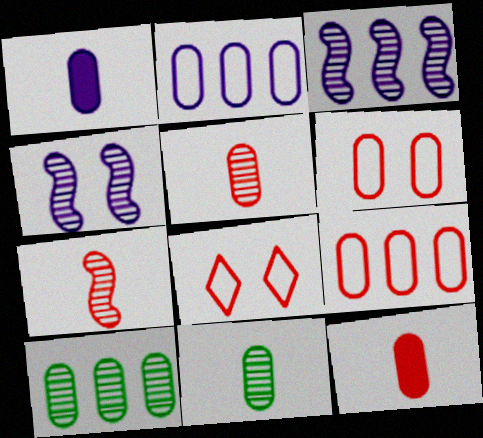[[1, 6, 10]]